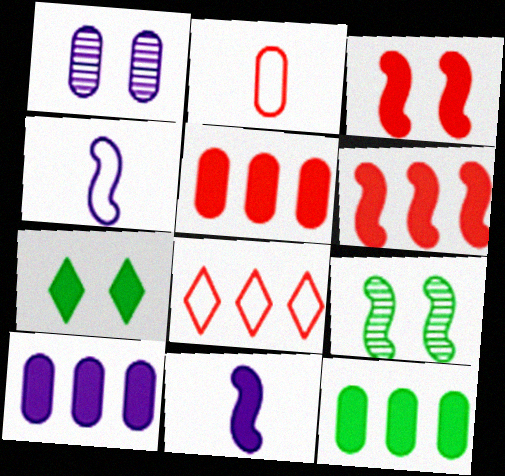[[1, 2, 12], 
[4, 6, 9], 
[5, 7, 11], 
[5, 10, 12]]